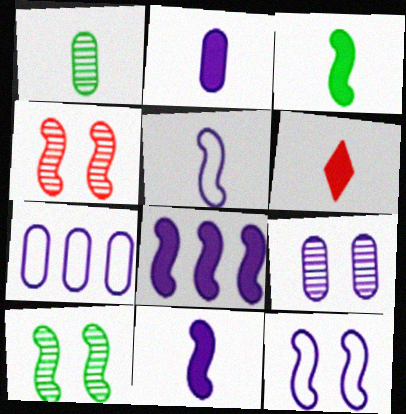[[1, 5, 6], 
[2, 3, 6], 
[2, 7, 9], 
[6, 7, 10]]